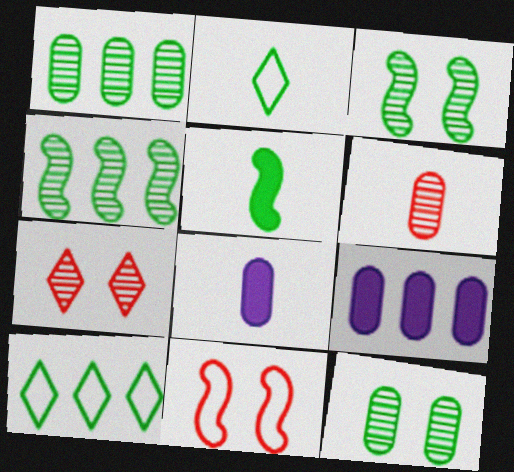[[5, 10, 12]]